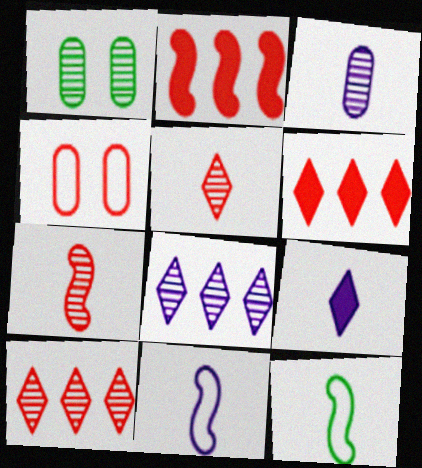[[1, 6, 11], 
[1, 7, 8], 
[2, 4, 5], 
[3, 9, 11], 
[4, 6, 7]]